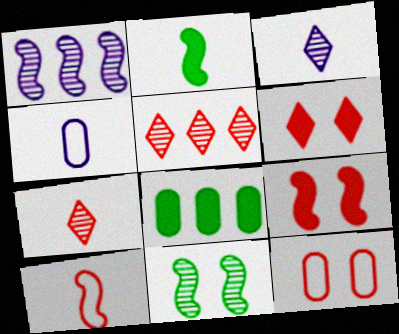[[2, 4, 7]]